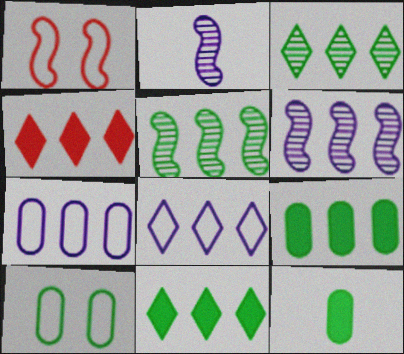[[2, 4, 10], 
[3, 4, 8], 
[4, 5, 7]]